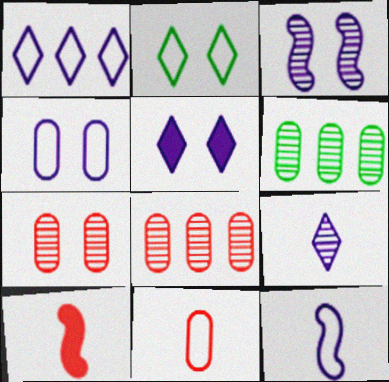[[1, 4, 12], 
[1, 5, 9], 
[3, 4, 5]]